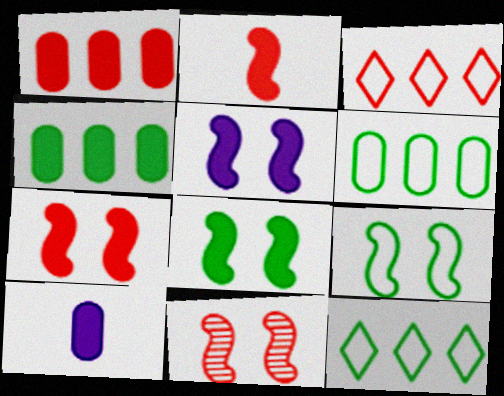[[5, 7, 8], 
[5, 9, 11], 
[10, 11, 12]]